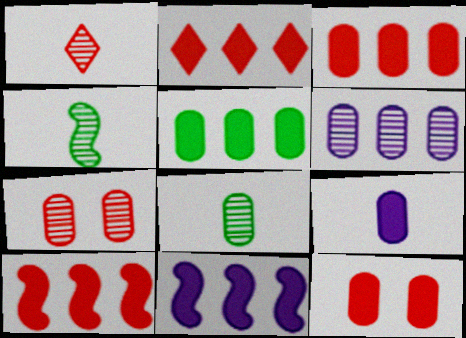[[2, 3, 10], 
[2, 5, 11], 
[5, 9, 12], 
[6, 7, 8]]